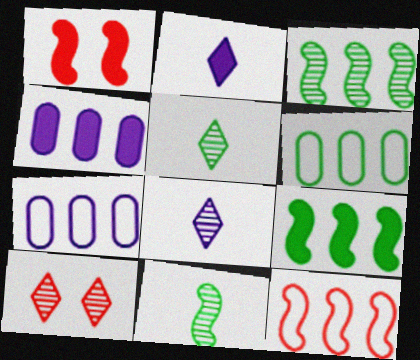[[1, 5, 7], 
[1, 6, 8]]